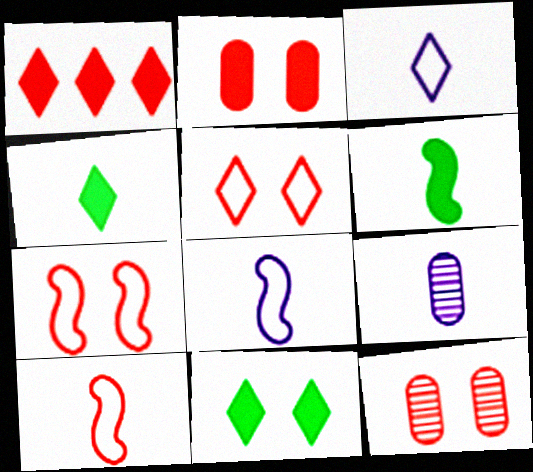[[1, 10, 12], 
[4, 9, 10]]